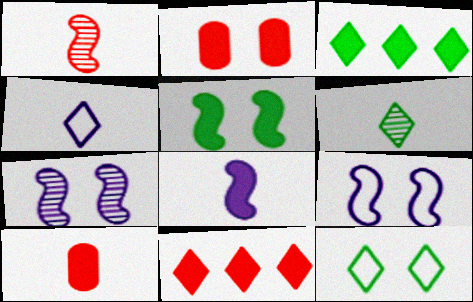[[2, 3, 8], 
[2, 7, 12], 
[3, 6, 12]]